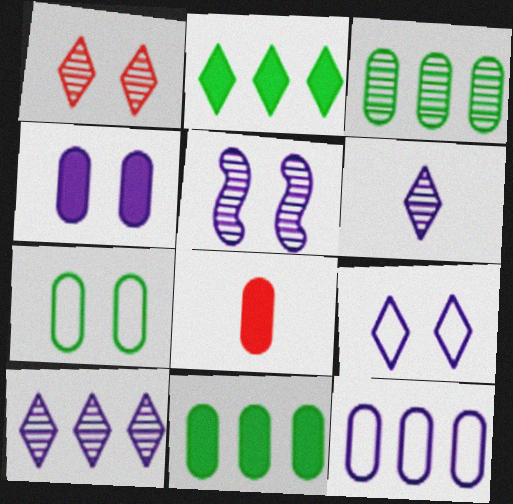[[4, 5, 9], 
[4, 8, 11]]